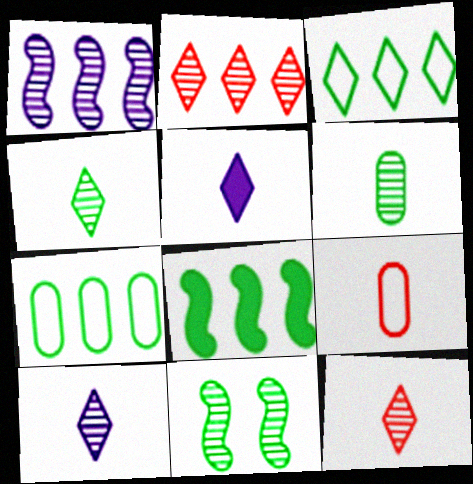[[4, 10, 12]]